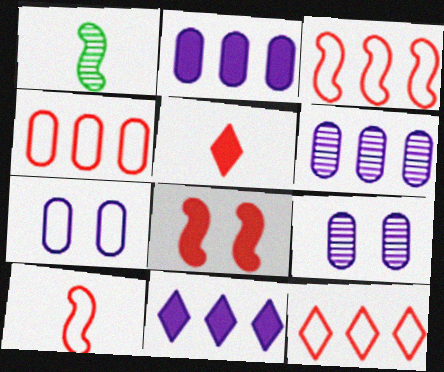[[3, 4, 12]]